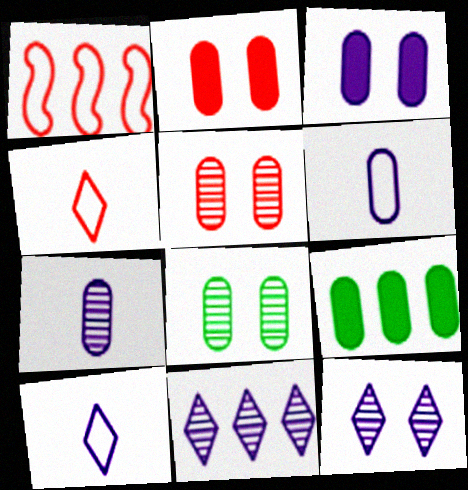[[1, 9, 11], 
[5, 6, 9]]